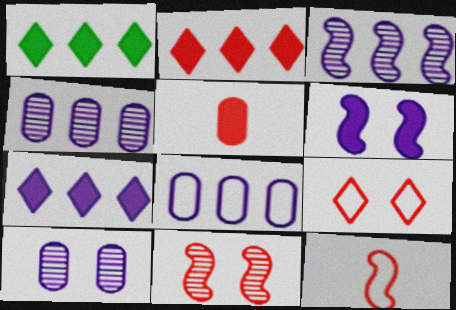[[1, 2, 7], 
[1, 5, 6], 
[1, 10, 12], 
[3, 7, 8]]